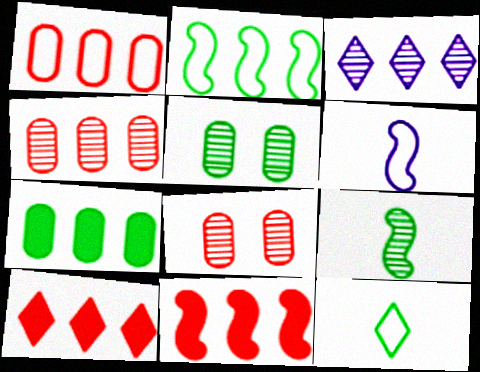[[3, 8, 9], 
[5, 6, 10]]